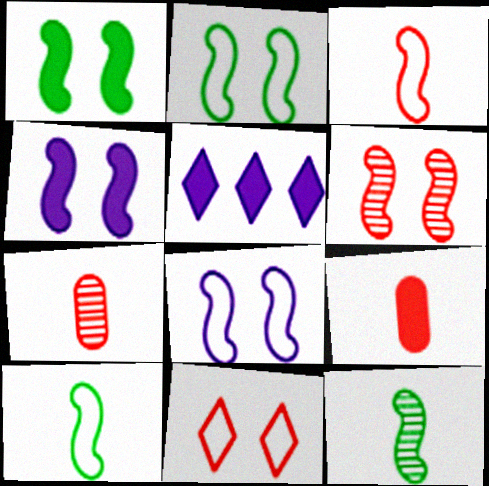[[1, 5, 9], 
[1, 6, 8], 
[2, 4, 6], 
[2, 5, 7]]